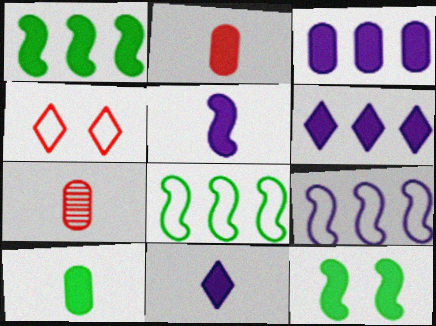[[2, 6, 12]]